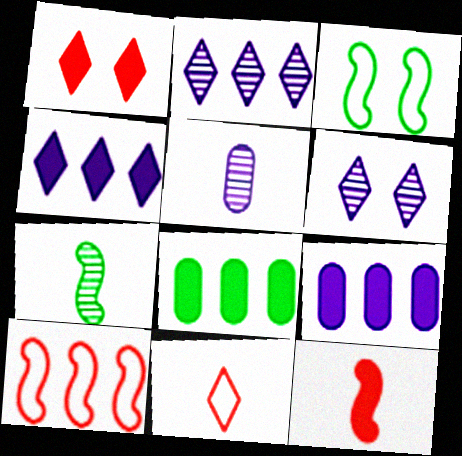[[2, 8, 10]]